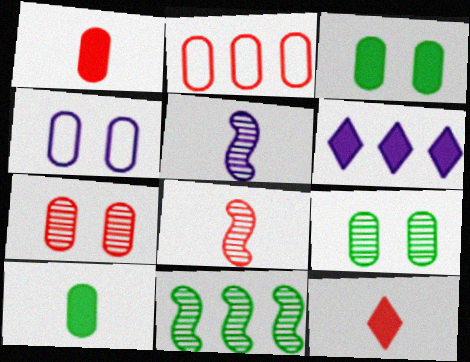[[1, 2, 7], 
[2, 6, 11], 
[3, 4, 7], 
[4, 5, 6], 
[4, 11, 12]]